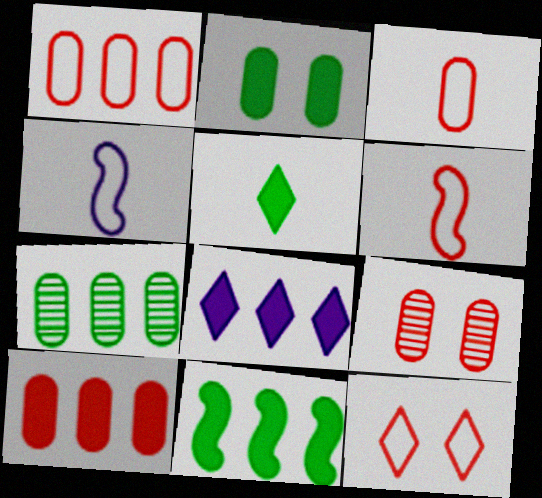[[1, 6, 12], 
[2, 5, 11], 
[3, 9, 10], 
[8, 10, 11]]